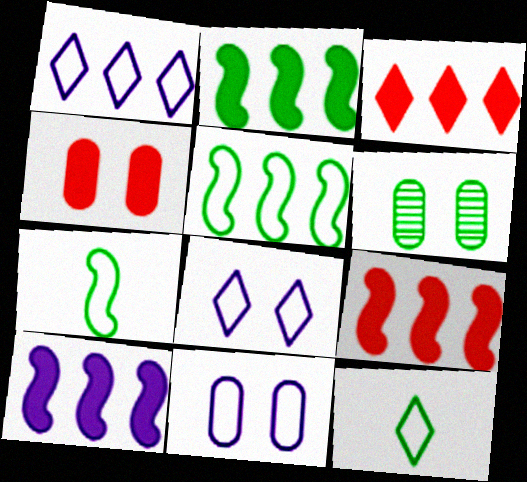[[2, 6, 12], 
[2, 9, 10], 
[4, 6, 11]]